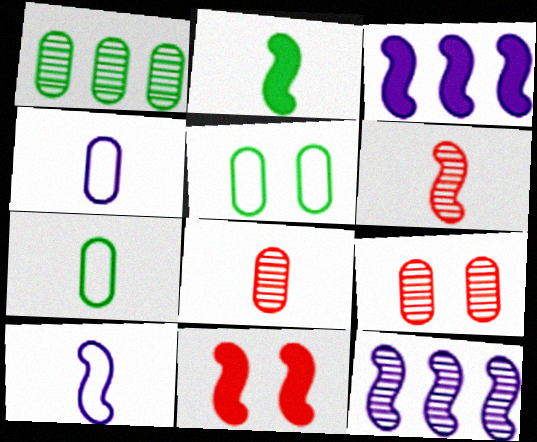[[2, 3, 11], 
[2, 6, 10]]